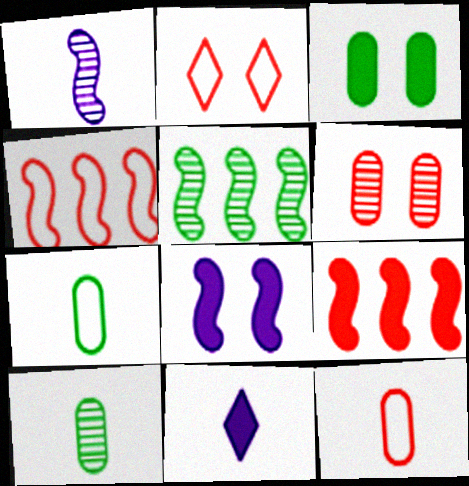[[2, 4, 12], 
[3, 9, 11]]